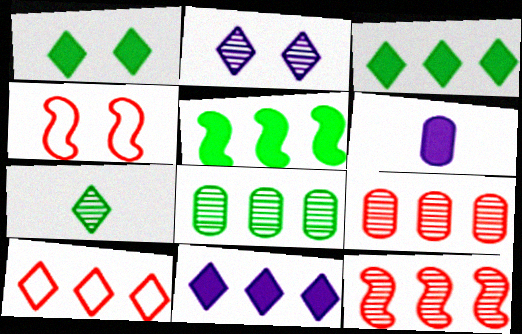[]